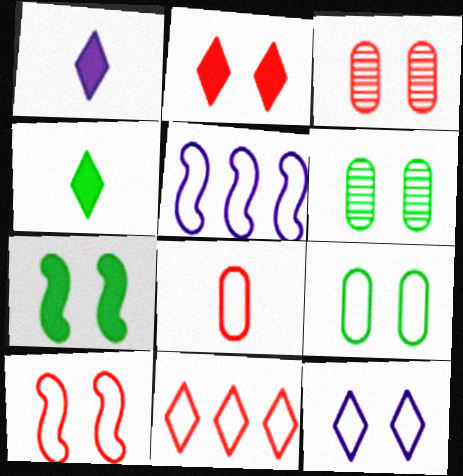[[2, 3, 10], 
[3, 4, 5], 
[3, 7, 12], 
[8, 10, 11], 
[9, 10, 12]]